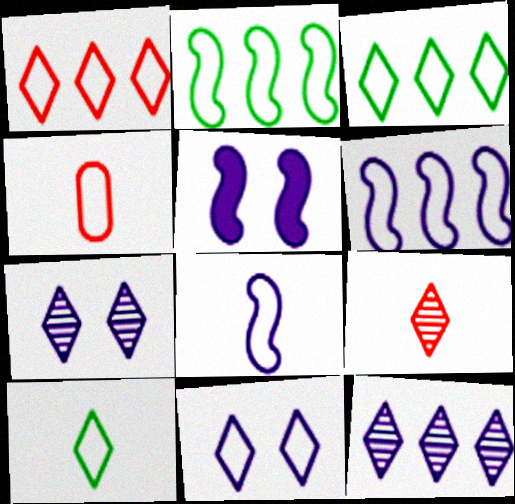[[1, 10, 11], 
[2, 4, 11], 
[4, 8, 10]]